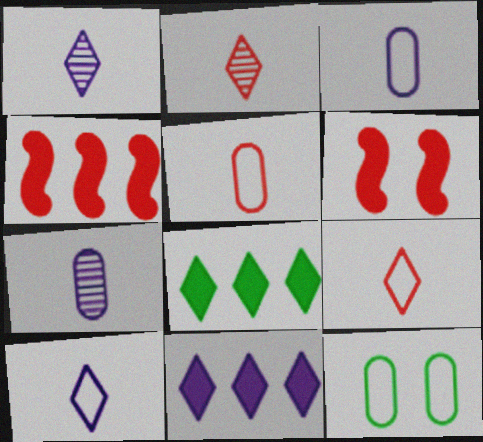[[1, 4, 12]]